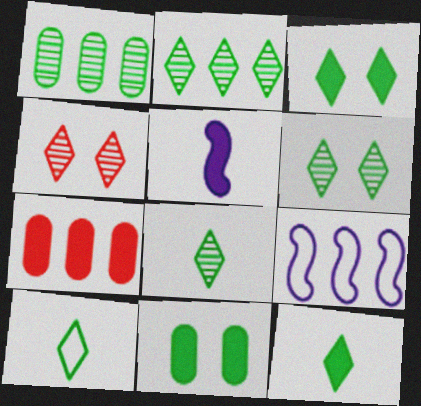[[2, 3, 10], 
[2, 6, 8], 
[2, 7, 9], 
[3, 5, 7], 
[8, 10, 12]]